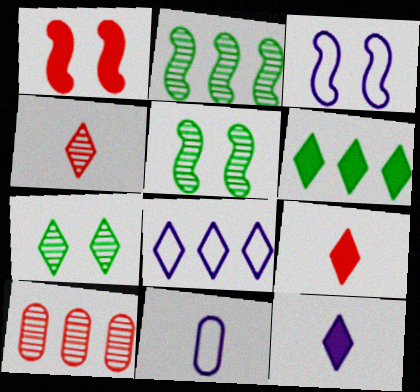[[1, 3, 5], 
[3, 8, 11], 
[7, 8, 9]]